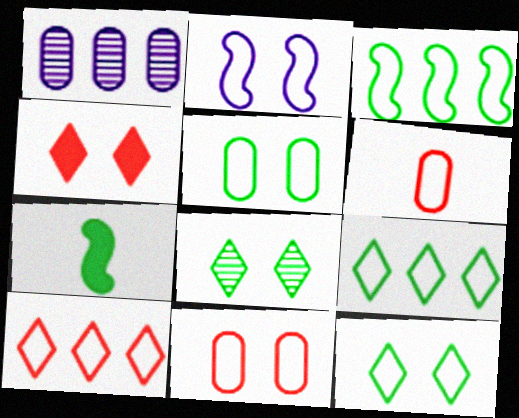[[2, 6, 9], 
[2, 11, 12]]